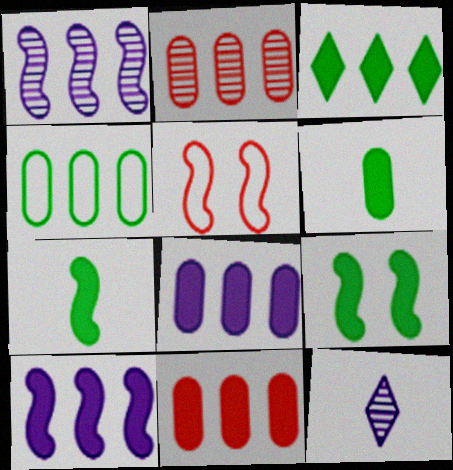[[1, 5, 7], 
[2, 4, 8], 
[3, 6, 9], 
[3, 10, 11]]